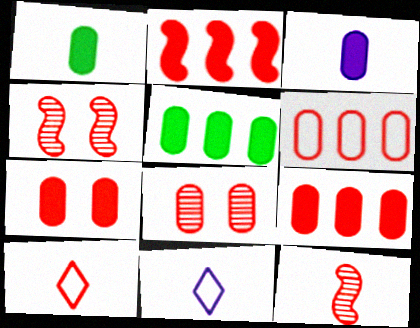[[1, 11, 12], 
[2, 8, 10], 
[3, 5, 7], 
[4, 5, 11], 
[4, 9, 10]]